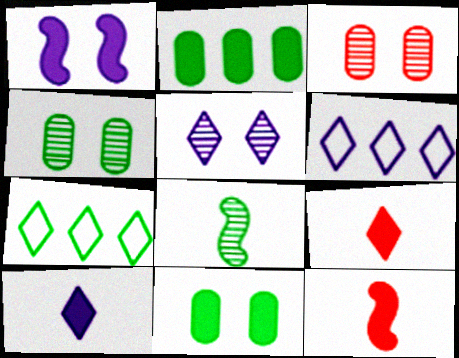[[1, 2, 9], 
[4, 6, 12], 
[5, 6, 10], 
[5, 7, 9], 
[7, 8, 11]]